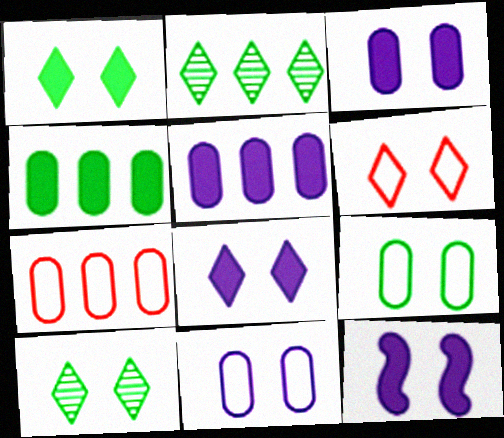[[3, 8, 12], 
[6, 8, 10]]